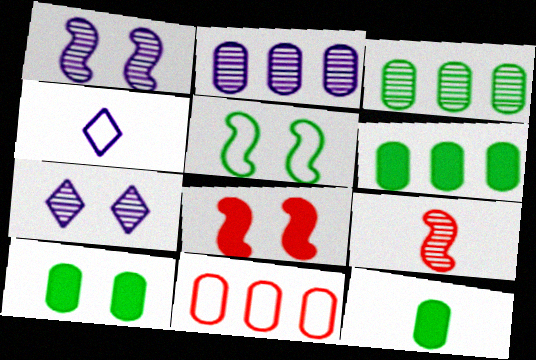[[1, 5, 8], 
[2, 6, 11], 
[3, 4, 8], 
[3, 7, 9], 
[4, 5, 11], 
[4, 9, 12], 
[6, 10, 12]]